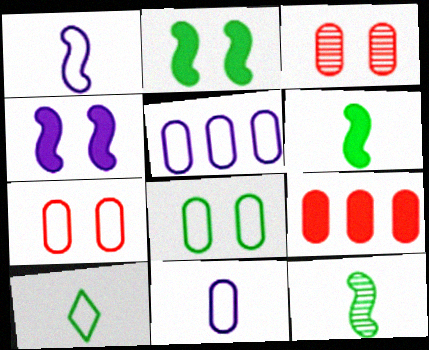[]